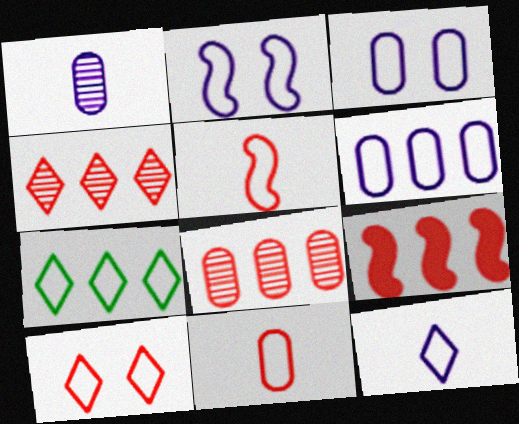[[2, 6, 12], 
[2, 7, 11], 
[3, 5, 7], 
[7, 10, 12]]